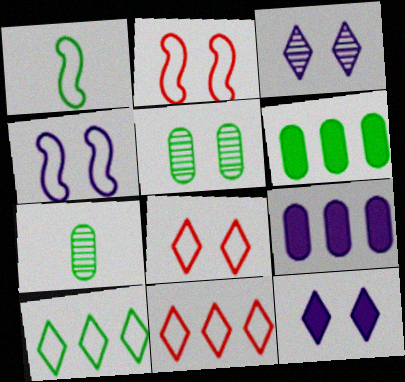[[2, 5, 12]]